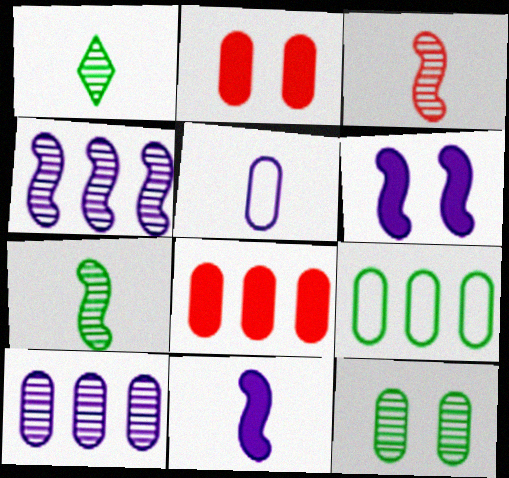[[5, 8, 12], 
[8, 9, 10]]